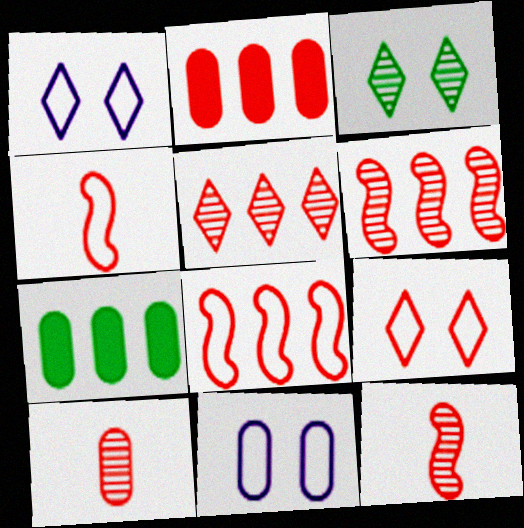[[1, 7, 12], 
[2, 5, 8], 
[2, 9, 12], 
[7, 10, 11]]